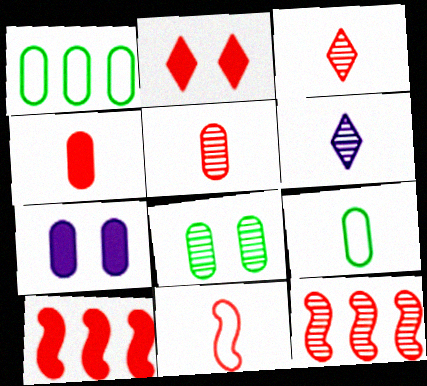[[1, 5, 7], 
[2, 4, 10], 
[3, 4, 11], 
[6, 8, 12]]